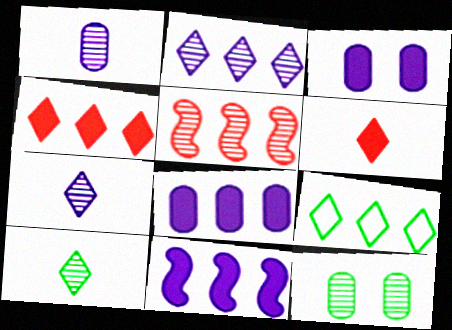[[2, 4, 9], 
[5, 7, 12], 
[5, 8, 9]]